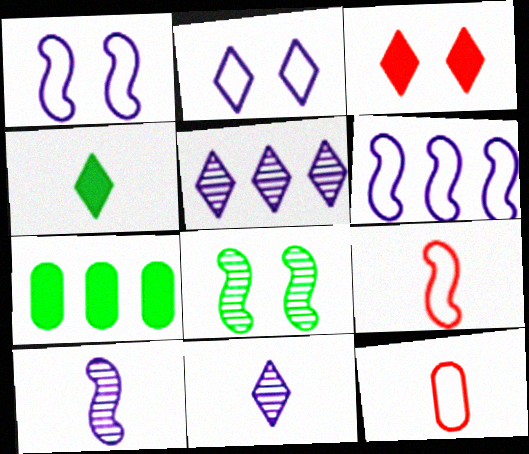[[4, 10, 12]]